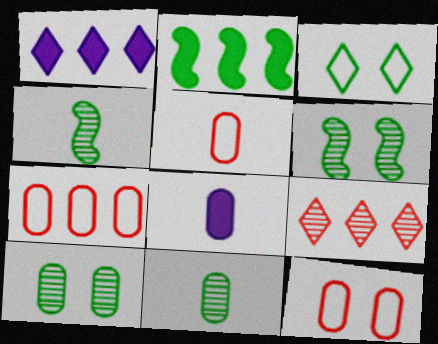[[1, 4, 12], 
[1, 5, 6], 
[2, 3, 11], 
[5, 7, 12], 
[5, 8, 11], 
[7, 8, 10]]